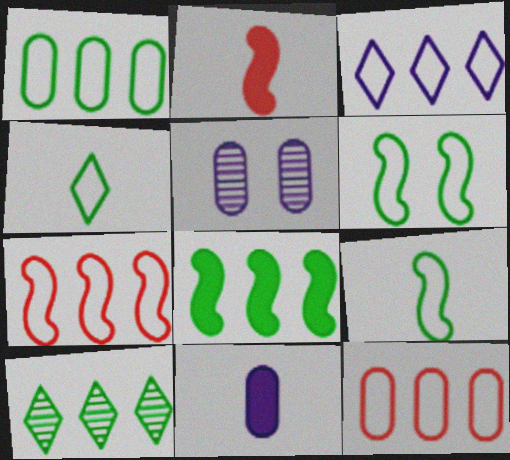[[1, 3, 7], 
[1, 4, 6], 
[1, 8, 10]]